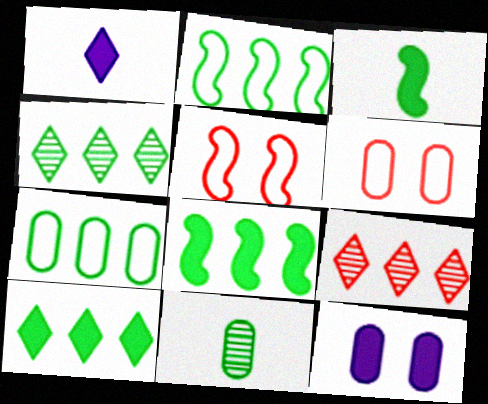[[4, 7, 8]]